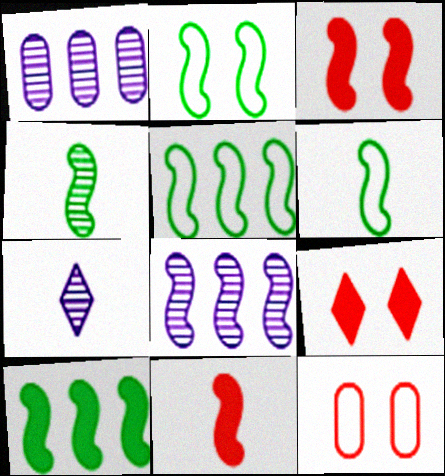[[1, 6, 9], 
[2, 4, 10], 
[2, 5, 6], 
[2, 8, 11], 
[3, 6, 8], 
[7, 10, 12]]